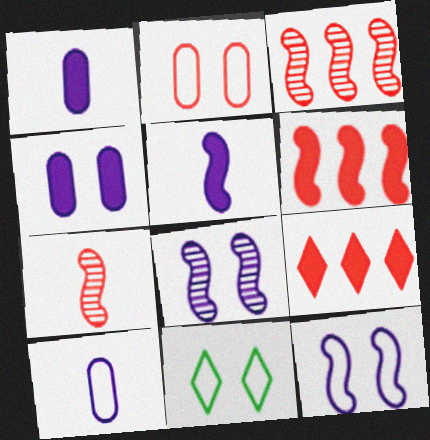[[1, 3, 11], 
[2, 7, 9], 
[2, 11, 12]]